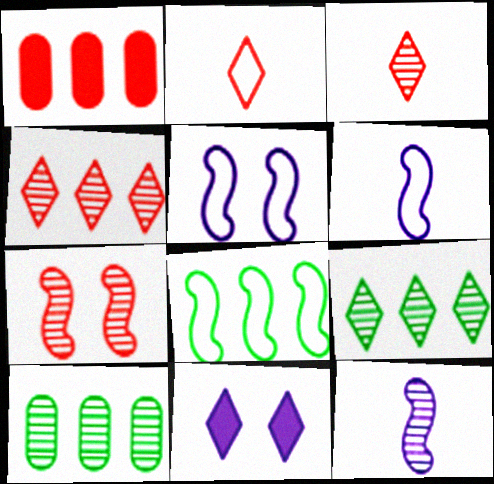[[1, 2, 7], 
[2, 9, 11]]